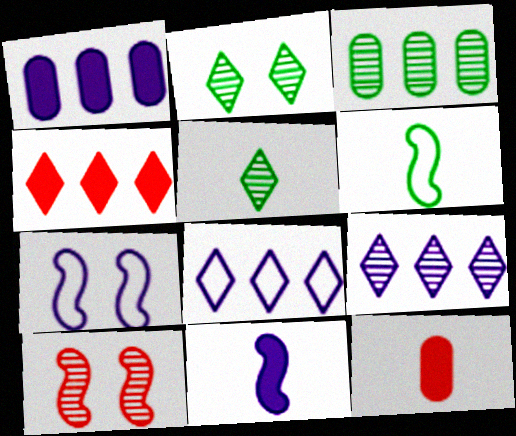[]